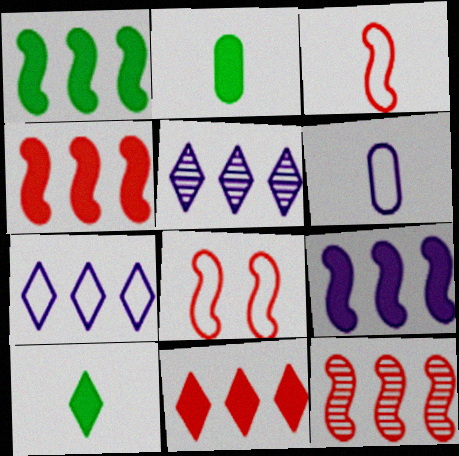[[1, 4, 9], 
[2, 5, 8]]